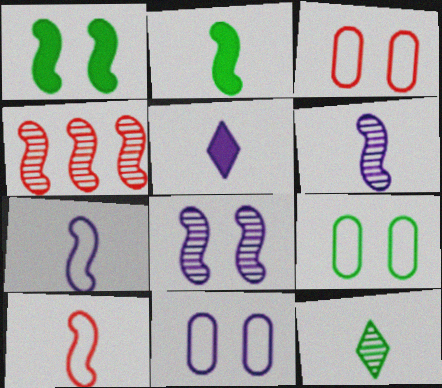[[1, 4, 7], 
[2, 6, 10], 
[3, 9, 11], 
[4, 5, 9]]